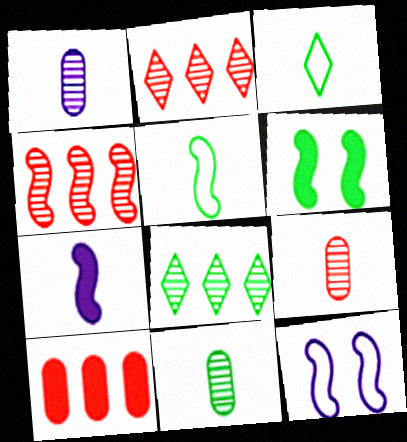[[1, 9, 11], 
[3, 7, 9]]